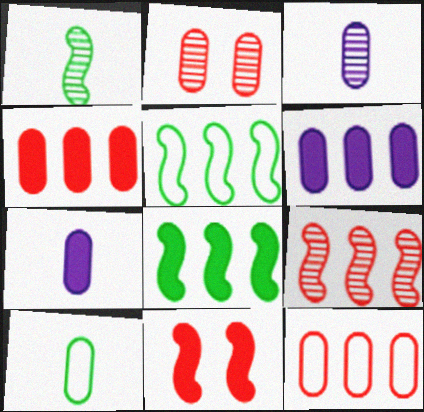[[2, 6, 10]]